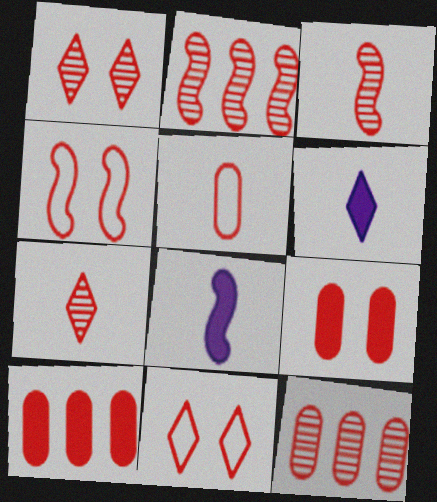[[1, 3, 12], 
[1, 4, 9], 
[3, 10, 11], 
[4, 7, 10], 
[5, 9, 12]]